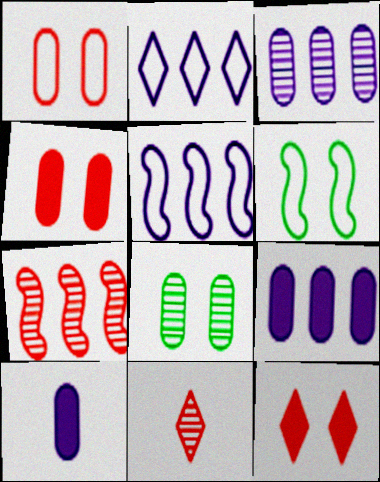[[6, 9, 11]]